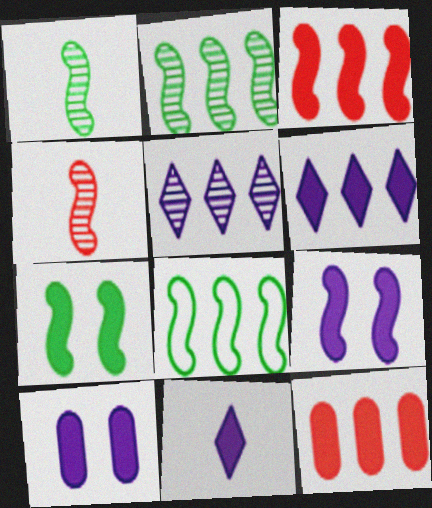[[1, 7, 8], 
[4, 8, 9], 
[5, 8, 12], 
[7, 11, 12]]